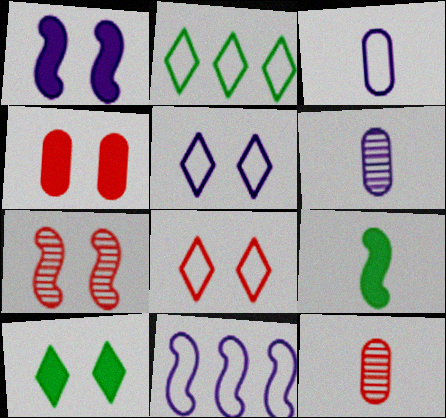[[1, 2, 12], 
[1, 4, 10], 
[3, 5, 11], 
[4, 7, 8], 
[7, 9, 11], 
[10, 11, 12]]